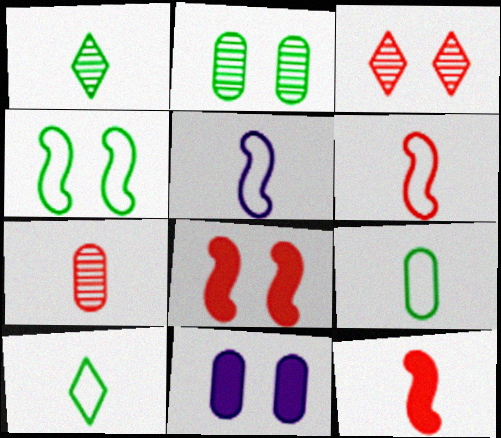[[3, 4, 11]]